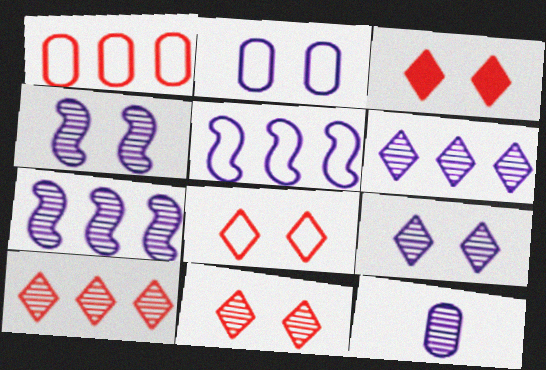[[3, 8, 11], 
[4, 6, 12], 
[7, 9, 12]]